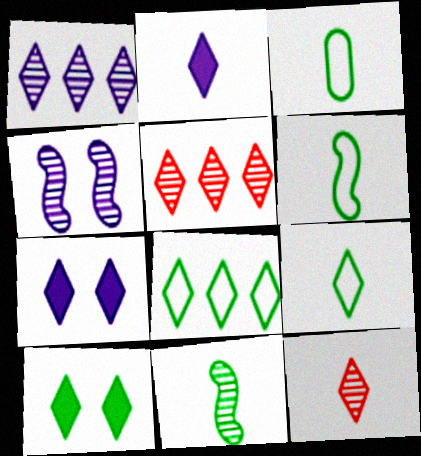[[2, 9, 12], 
[3, 6, 9], 
[5, 7, 9], 
[7, 8, 12]]